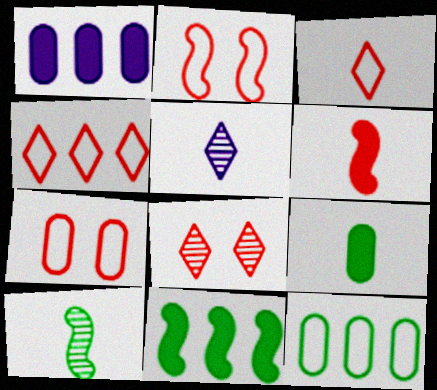[[5, 7, 11]]